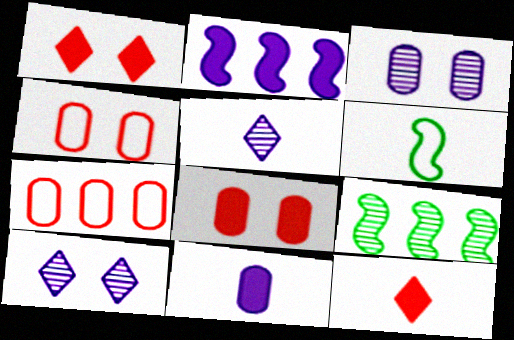[]